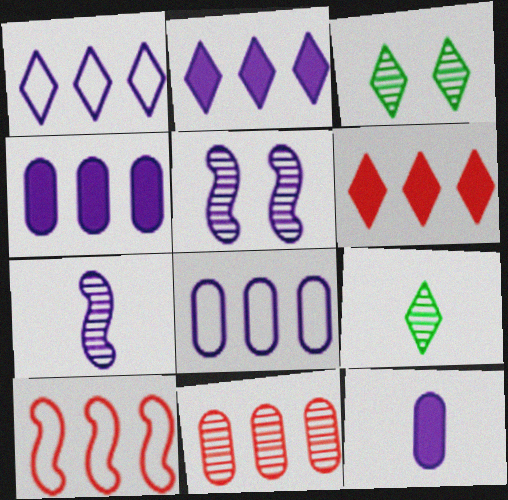[[1, 5, 12], 
[3, 7, 11], 
[3, 10, 12], 
[5, 9, 11], 
[6, 10, 11]]